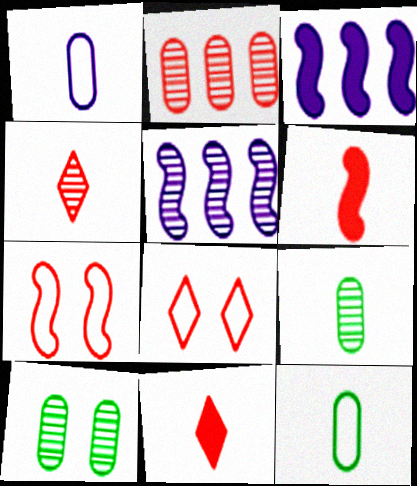[[2, 6, 8], 
[2, 7, 11], 
[3, 8, 9], 
[4, 5, 10]]